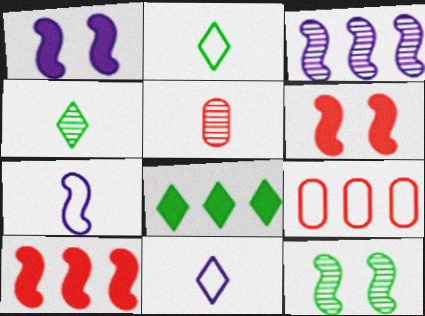[[1, 3, 7], 
[1, 4, 9], 
[3, 8, 9], 
[7, 10, 12]]